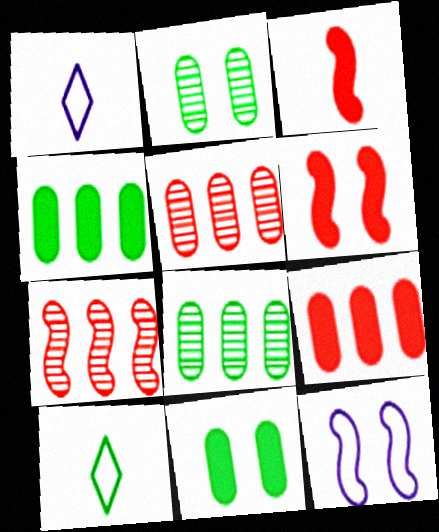[[1, 6, 8], 
[1, 7, 11]]